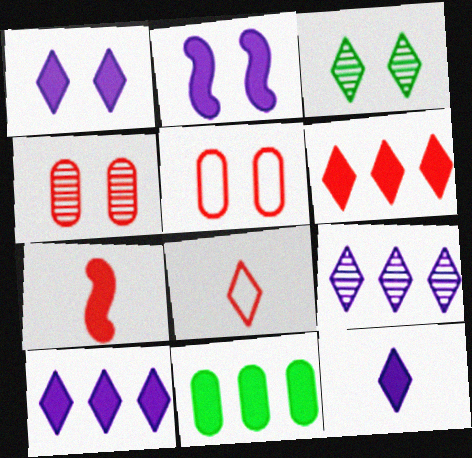[[1, 7, 11], 
[1, 10, 12], 
[2, 3, 5], 
[3, 8, 10]]